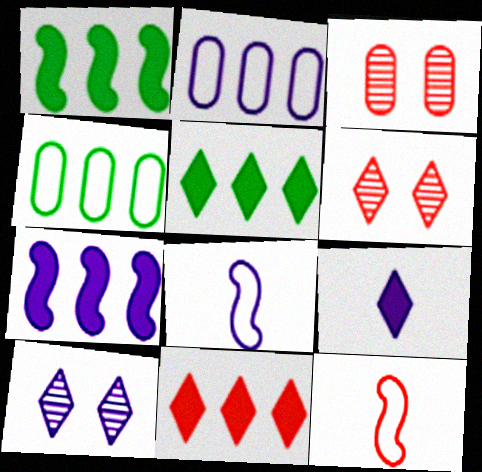[[3, 5, 8], 
[3, 11, 12]]